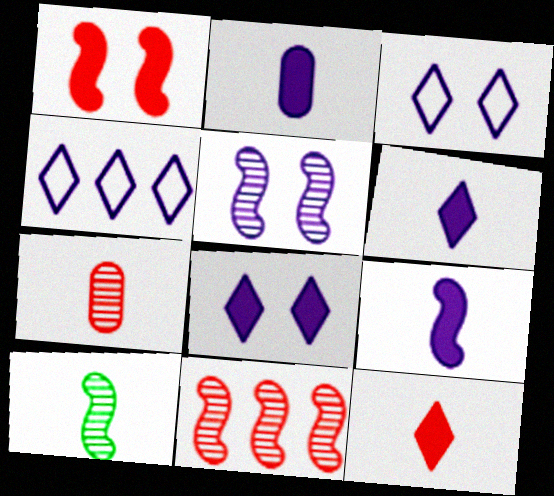[[2, 4, 5], 
[2, 6, 9], 
[5, 10, 11]]